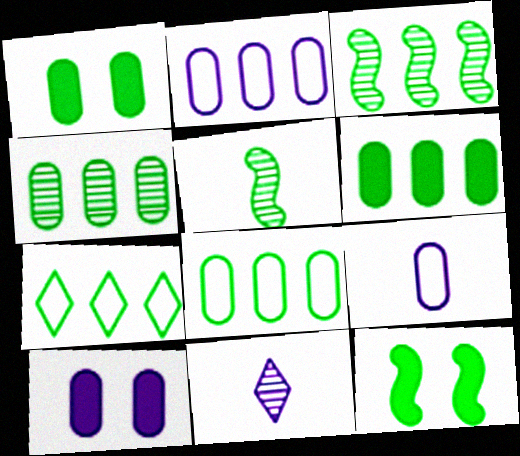[[1, 5, 7], 
[3, 6, 7], 
[4, 6, 8]]